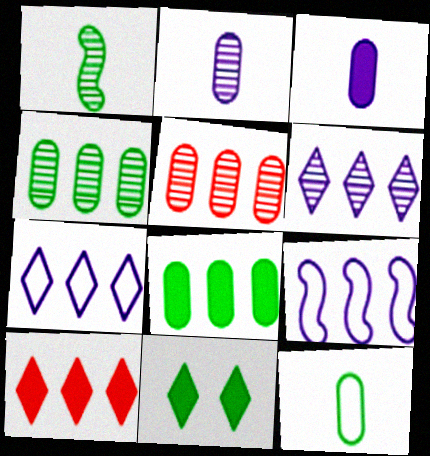[[4, 9, 10]]